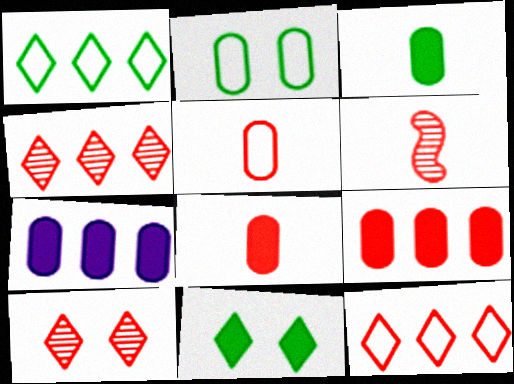[]